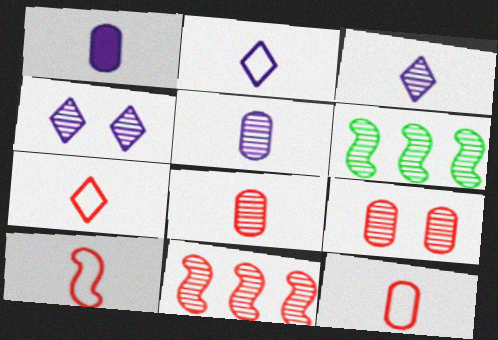[[3, 6, 9], 
[4, 6, 8], 
[7, 10, 12]]